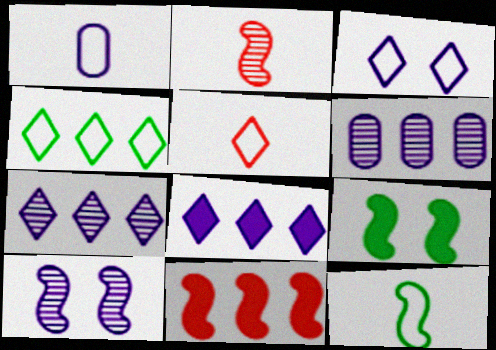[[1, 5, 12], 
[1, 8, 10], 
[3, 4, 5], 
[4, 6, 11], 
[5, 6, 9], 
[10, 11, 12]]